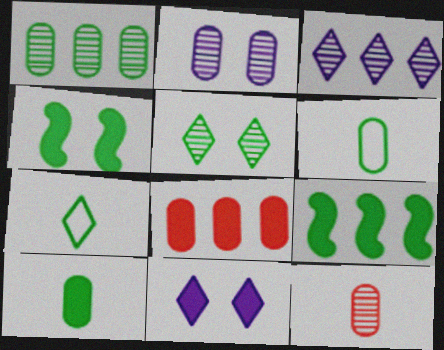[[1, 2, 12], 
[1, 4, 7], 
[2, 6, 8], 
[5, 6, 9]]